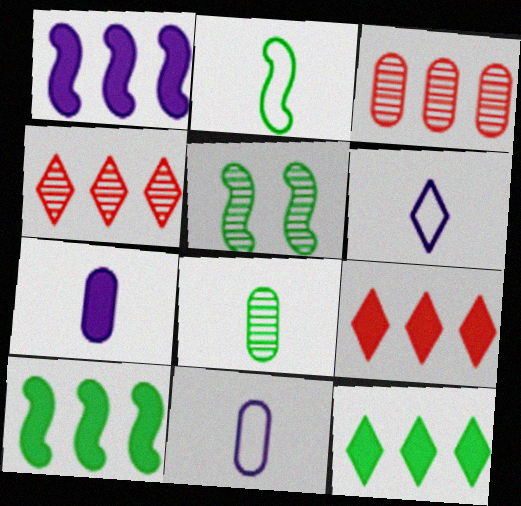[[2, 5, 10], 
[5, 9, 11]]